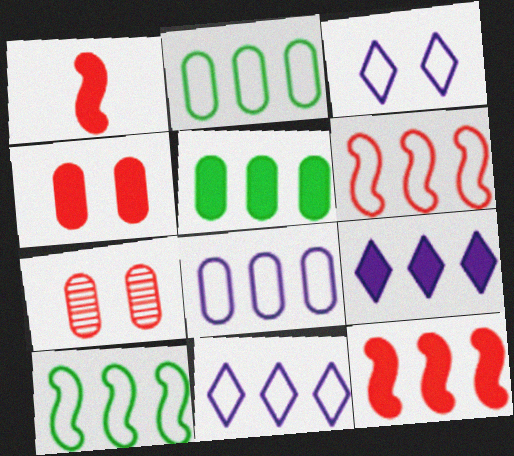[[2, 6, 11], 
[5, 9, 12]]